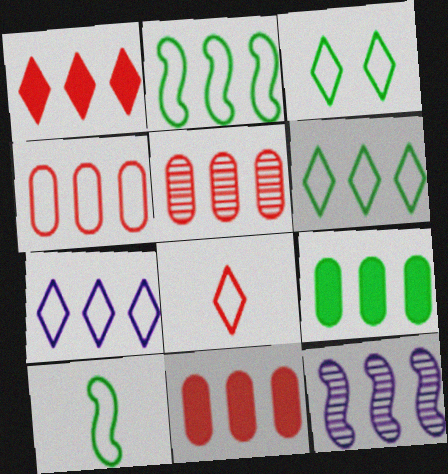[[2, 4, 7], 
[3, 7, 8], 
[4, 5, 11], 
[6, 11, 12]]